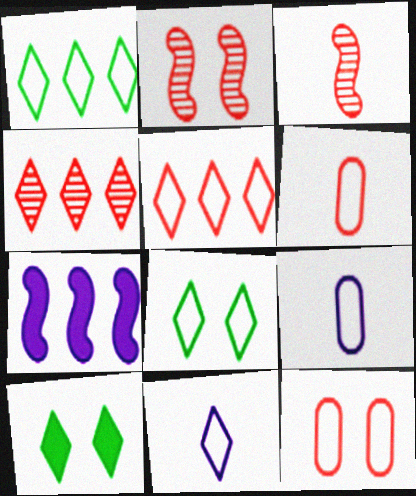[[4, 10, 11], 
[5, 8, 11]]